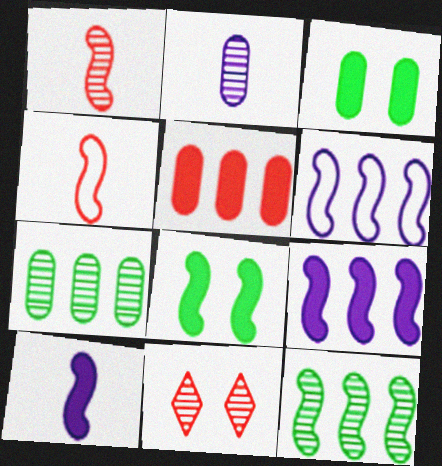[[1, 6, 8], 
[2, 11, 12], 
[4, 5, 11]]